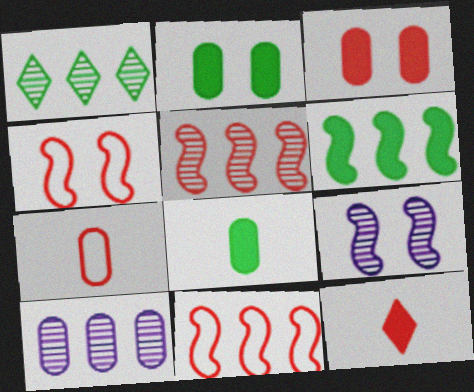[[1, 5, 10], 
[2, 7, 10]]